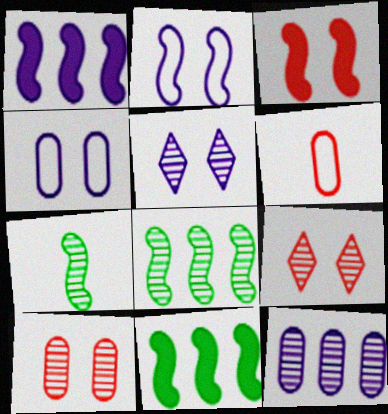[[5, 6, 11], 
[7, 9, 12]]